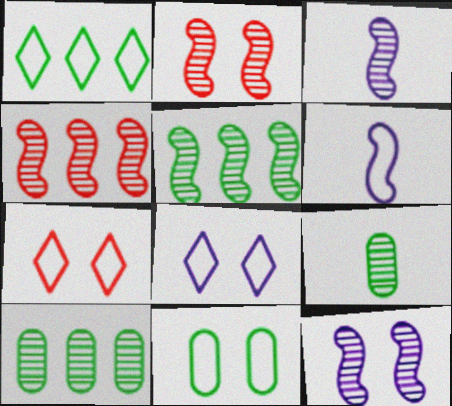[[2, 3, 5]]